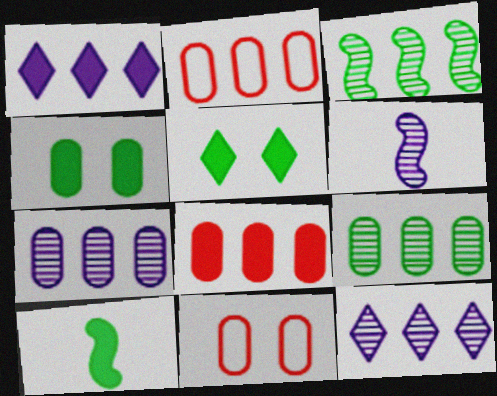[[1, 2, 3], 
[2, 5, 6], 
[10, 11, 12]]